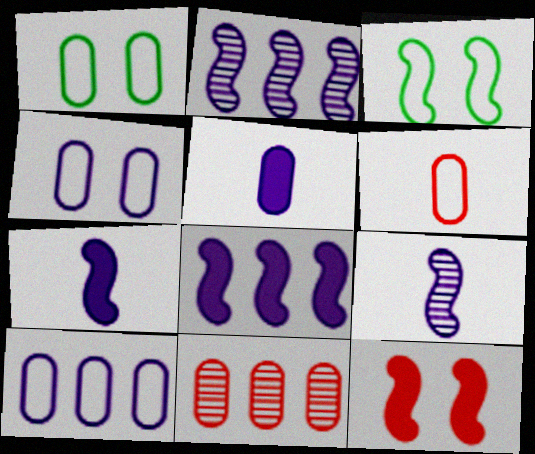[[1, 5, 11], 
[1, 6, 10]]